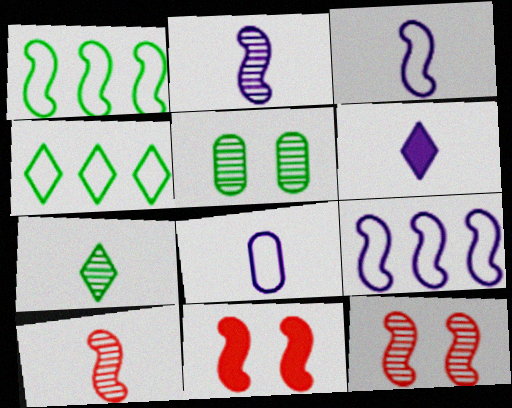[[1, 2, 11], 
[2, 6, 8]]